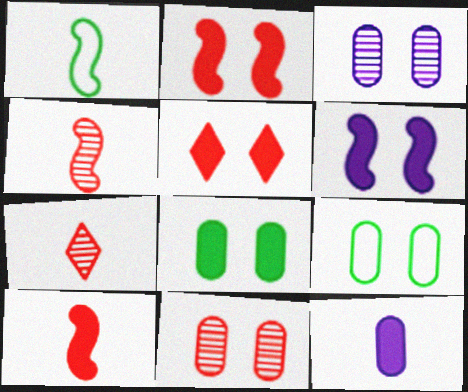[[1, 7, 12], 
[5, 6, 8]]